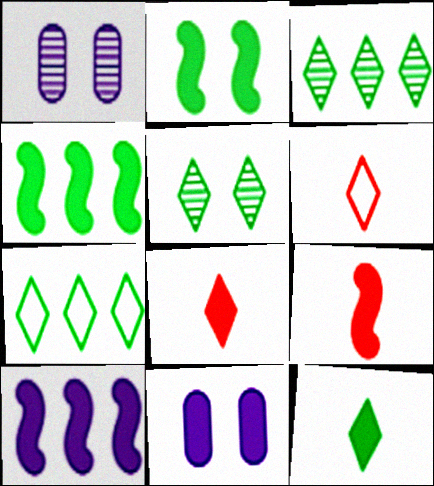[[1, 4, 6], 
[1, 7, 9], 
[2, 9, 10], 
[4, 8, 11], 
[5, 7, 12]]